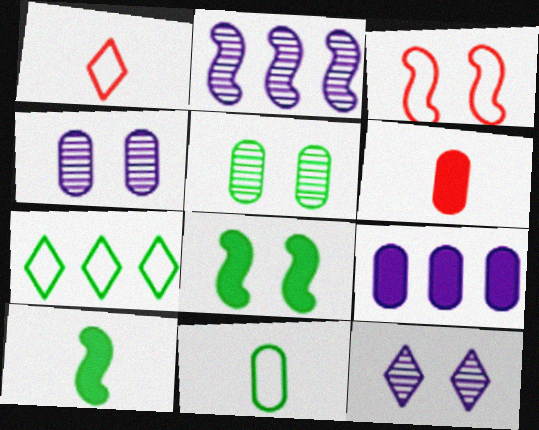[[2, 3, 10], 
[5, 7, 10]]